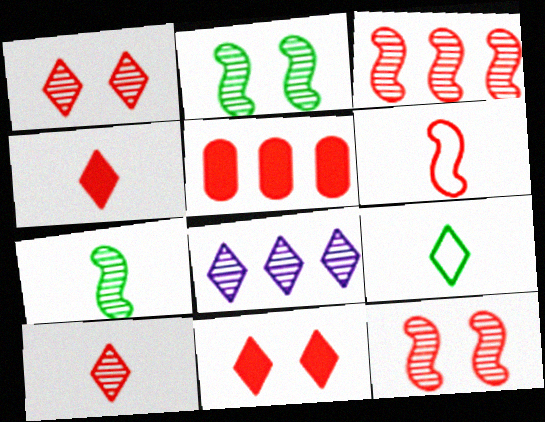[[1, 5, 6], 
[8, 9, 11]]